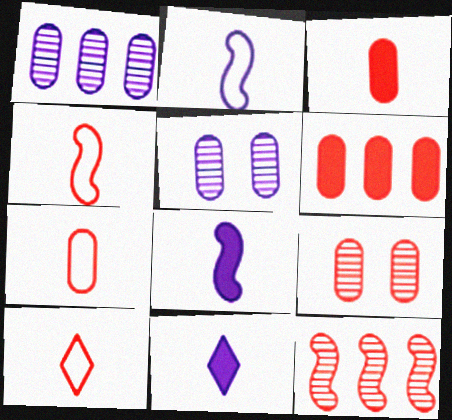[[4, 7, 10], 
[6, 7, 9]]